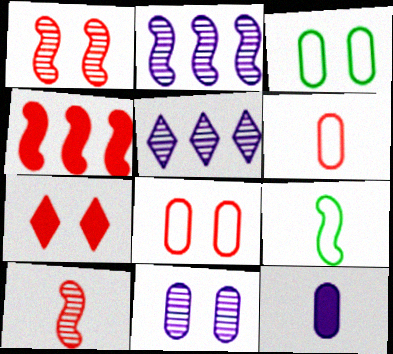[[1, 7, 8]]